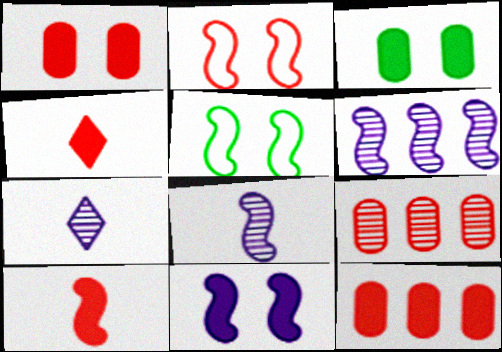[[2, 4, 9], 
[5, 6, 10], 
[5, 7, 12]]